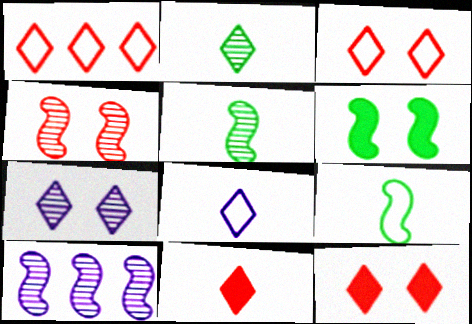[[2, 8, 11], 
[4, 5, 10]]